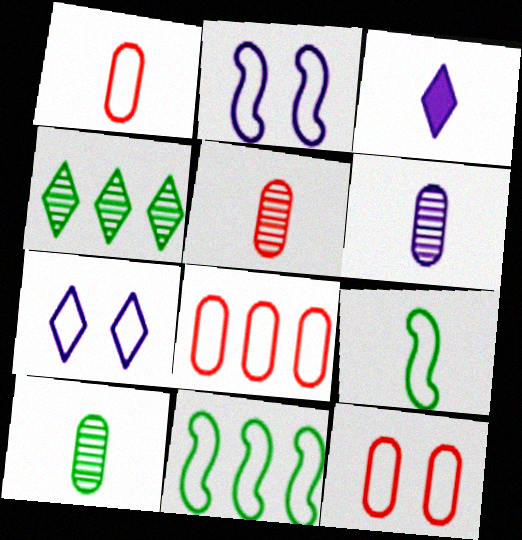[[1, 7, 11], 
[1, 8, 12], 
[3, 5, 9], 
[5, 6, 10], 
[7, 8, 9]]